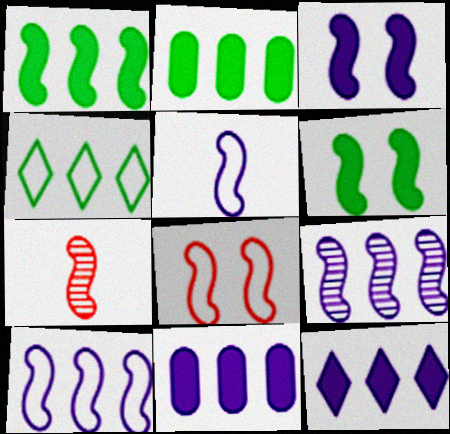[[3, 5, 9], 
[6, 7, 10]]